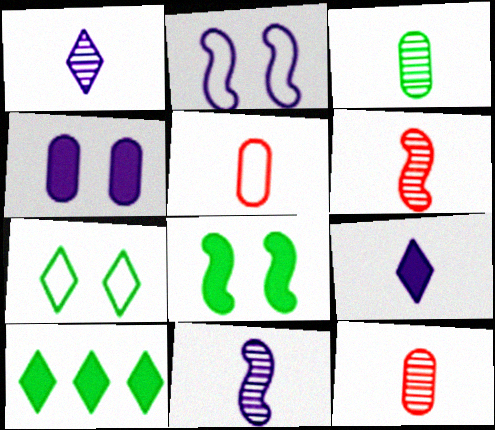[[1, 3, 6], 
[2, 10, 12]]